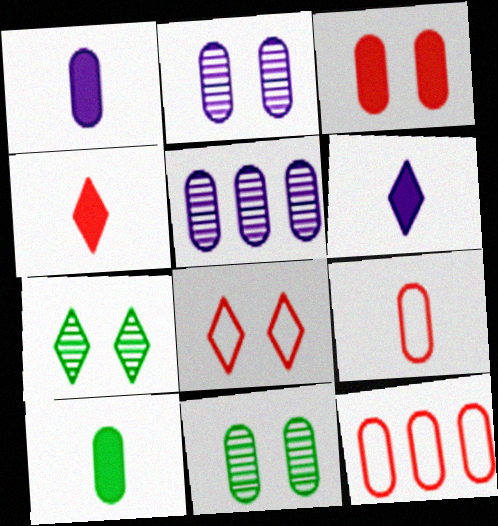[[1, 11, 12], 
[2, 10, 12]]